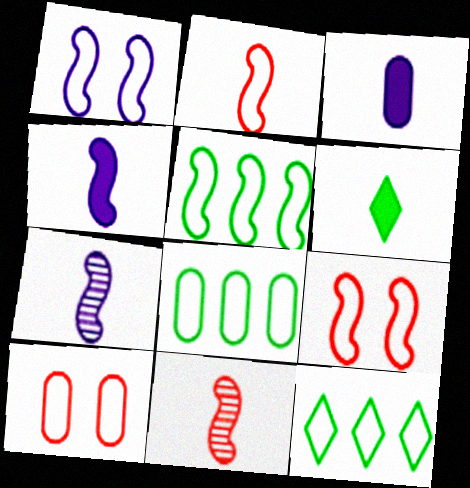[[1, 2, 5], 
[5, 8, 12]]